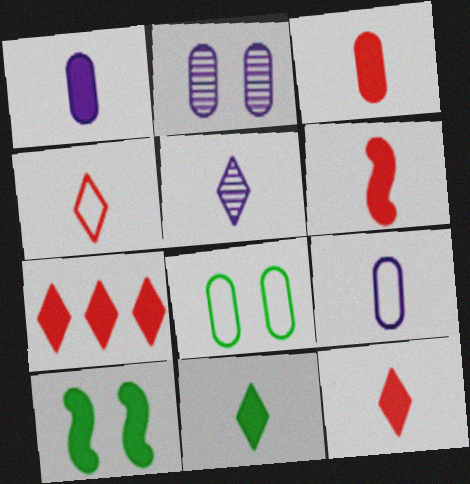[[1, 6, 11], 
[1, 7, 10], 
[3, 6, 12], 
[4, 5, 11]]